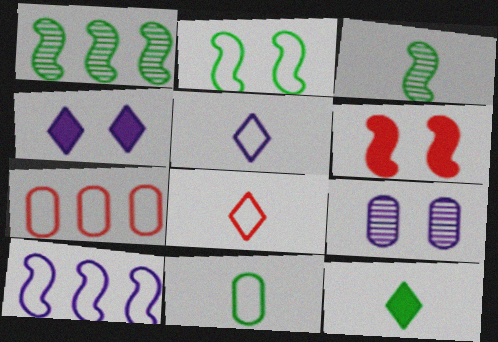[[2, 5, 7], 
[3, 4, 7], 
[3, 6, 10], 
[3, 11, 12]]